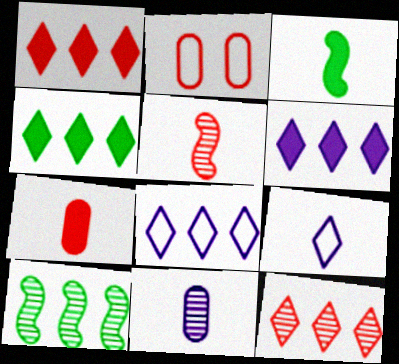[[1, 2, 5], 
[1, 4, 6], 
[4, 8, 12]]